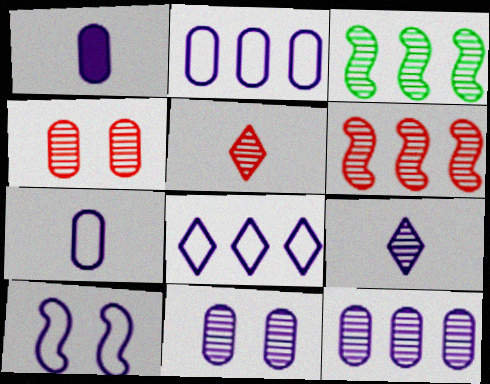[[1, 2, 11], 
[3, 4, 9], 
[3, 5, 11], 
[4, 5, 6], 
[7, 8, 10]]